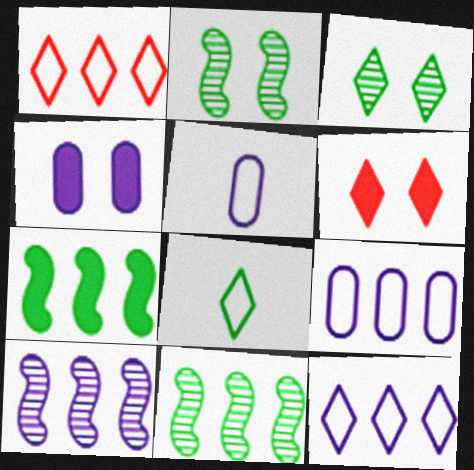[[5, 6, 11]]